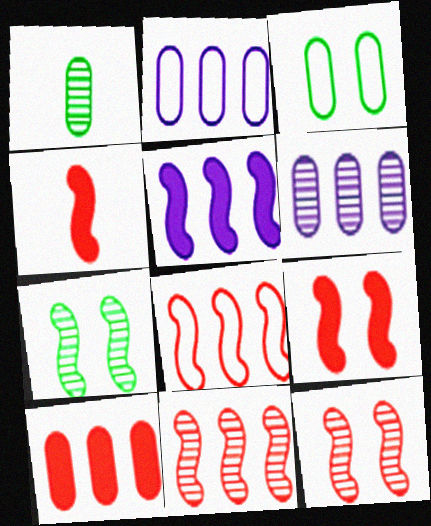[[4, 8, 12]]